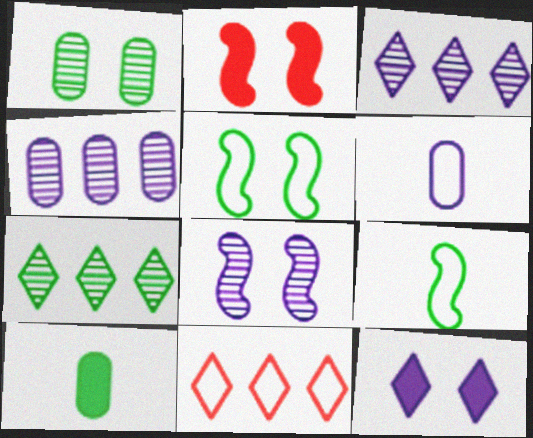[[2, 5, 8], 
[2, 6, 7], 
[5, 6, 11], 
[5, 7, 10], 
[8, 10, 11]]